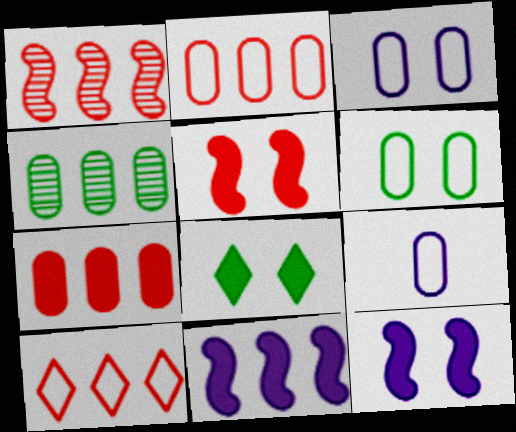[[1, 7, 10], 
[1, 8, 9], 
[2, 6, 9], 
[4, 10, 11]]